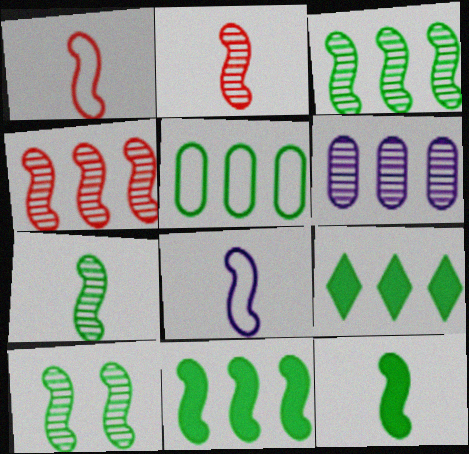[[2, 8, 12], 
[3, 5, 9], 
[3, 7, 10]]